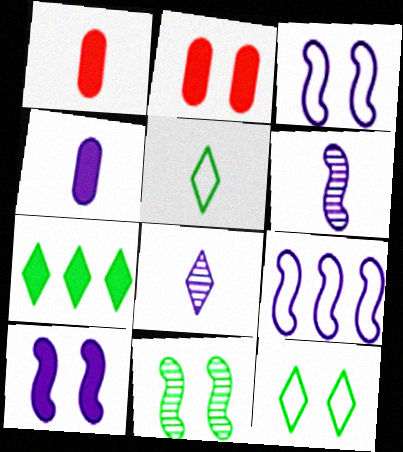[[1, 5, 6], 
[1, 7, 10], 
[6, 9, 10]]